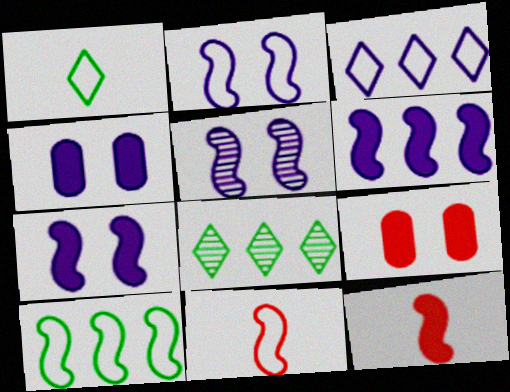[[2, 5, 7], 
[2, 10, 11], 
[4, 8, 11], 
[5, 10, 12]]